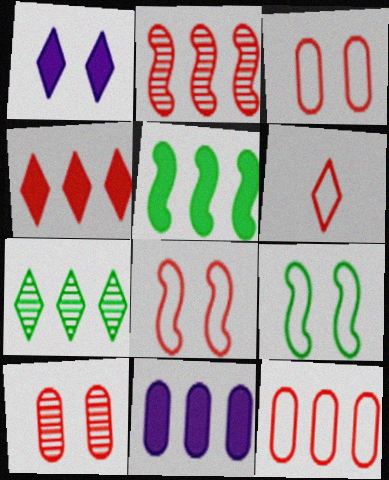[[1, 6, 7], 
[1, 9, 10], 
[2, 4, 12], 
[4, 5, 11], 
[6, 8, 12]]